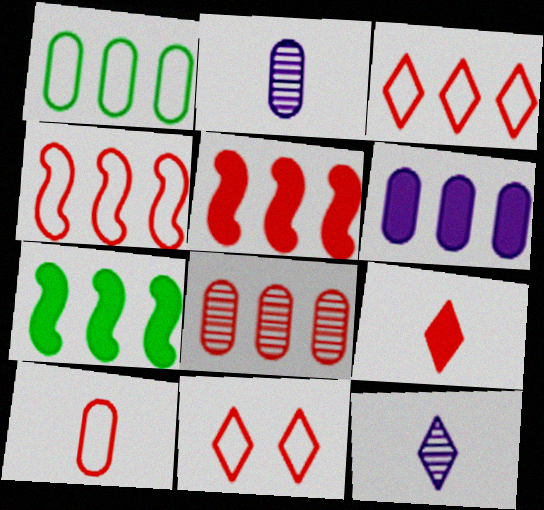[[1, 6, 8], 
[2, 7, 11], 
[3, 5, 8], 
[4, 10, 11]]